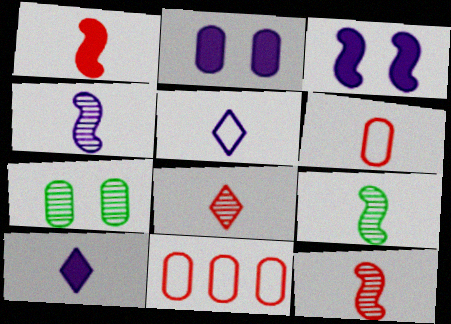[[1, 6, 8], 
[4, 9, 12], 
[6, 9, 10]]